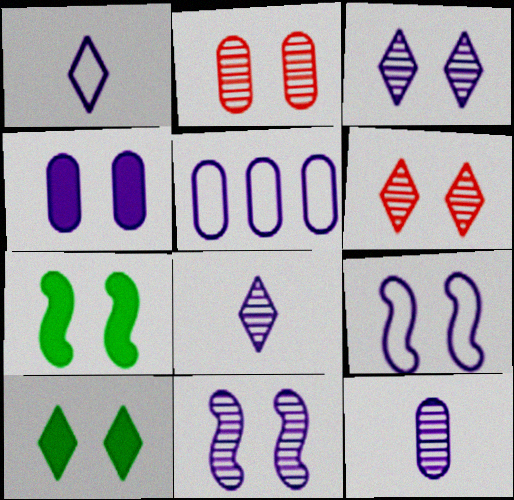[[1, 5, 9], 
[2, 9, 10], 
[3, 4, 9], 
[4, 5, 12]]